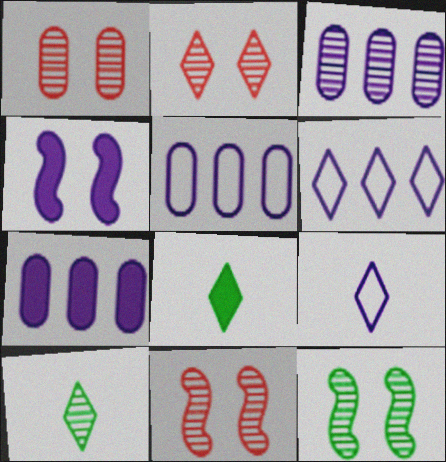[[1, 2, 11], 
[2, 6, 8], 
[3, 4, 9], 
[3, 5, 7], 
[3, 10, 11], 
[5, 8, 11]]